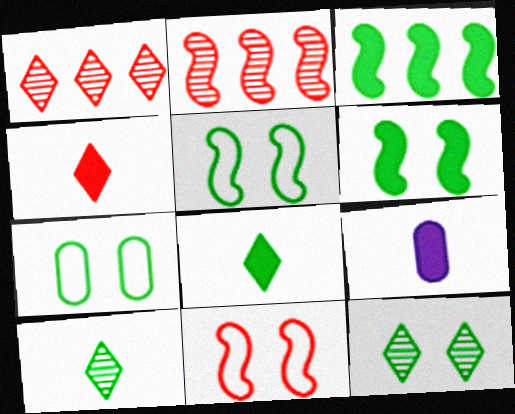[[1, 5, 9], 
[3, 7, 10], 
[6, 7, 12]]